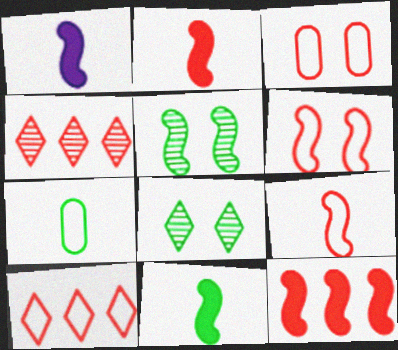[[1, 2, 11], 
[2, 3, 4], 
[3, 9, 10]]